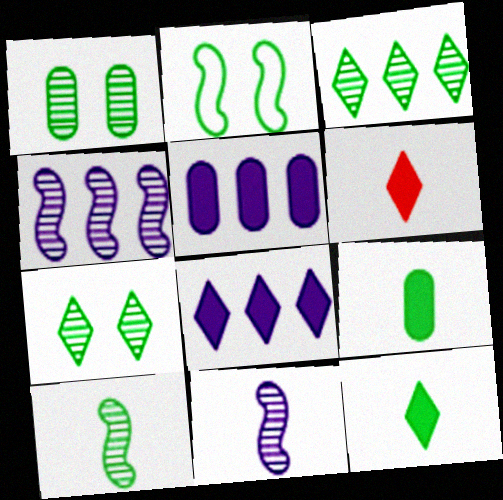[[1, 3, 10], 
[2, 3, 9]]